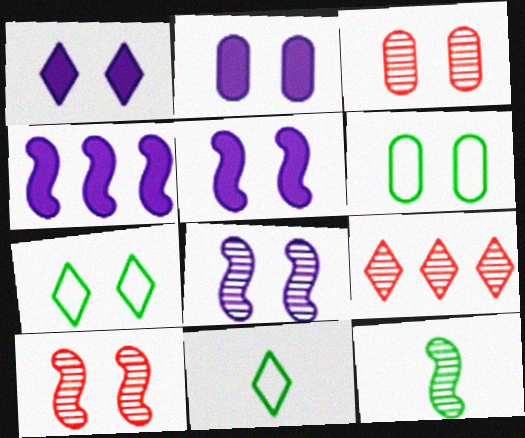[[1, 2, 5], 
[1, 6, 10], 
[1, 9, 11], 
[2, 3, 6], 
[2, 7, 10], 
[3, 4, 11], 
[3, 5, 7]]